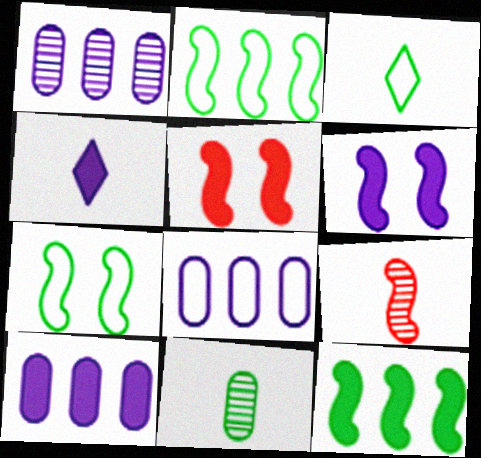[[1, 3, 5], 
[1, 8, 10], 
[2, 6, 9], 
[4, 6, 10]]